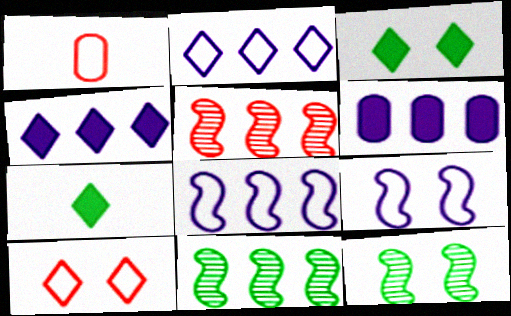[[1, 4, 12]]